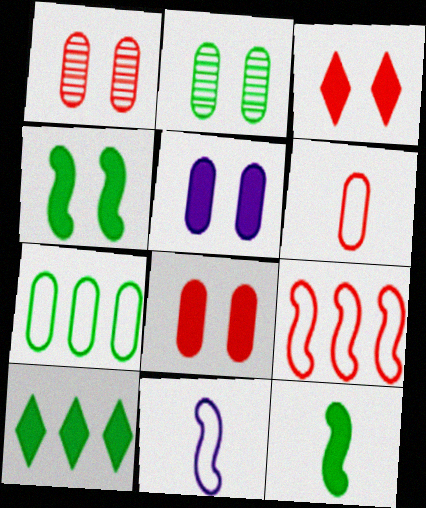[[1, 10, 11], 
[3, 4, 5]]